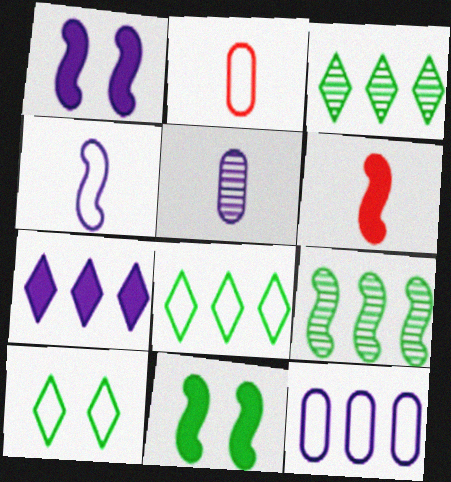[[1, 2, 3]]